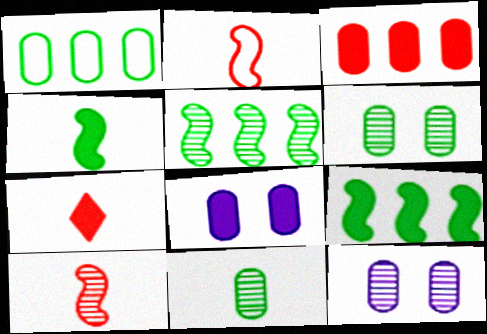[[7, 8, 9]]